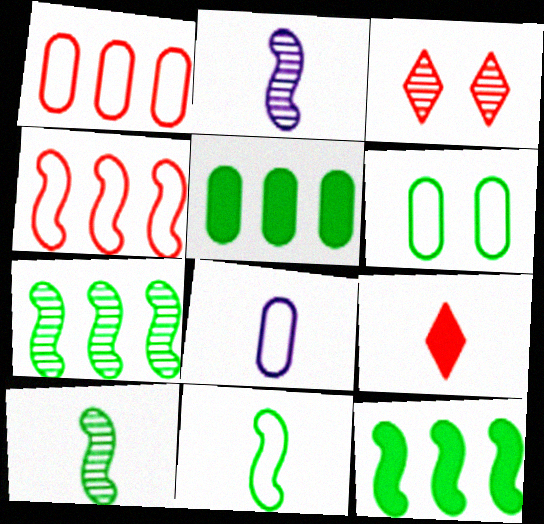[[1, 6, 8], 
[3, 8, 12], 
[8, 9, 10]]